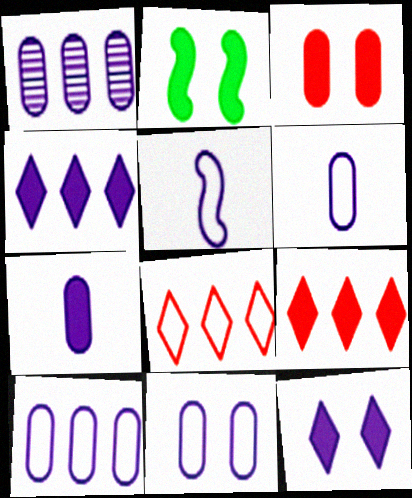[[1, 5, 12], 
[1, 7, 11], 
[2, 3, 12], 
[2, 7, 9], 
[6, 10, 11]]